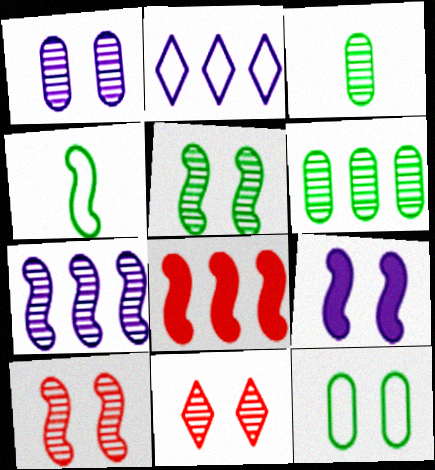[[1, 5, 11], 
[2, 6, 8], 
[3, 7, 11], 
[9, 11, 12]]